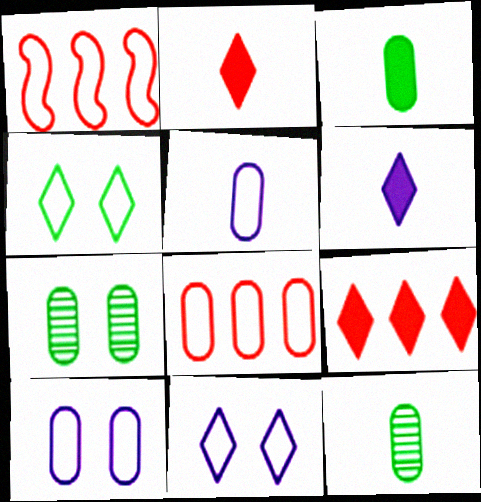[[1, 4, 5], 
[1, 6, 7]]